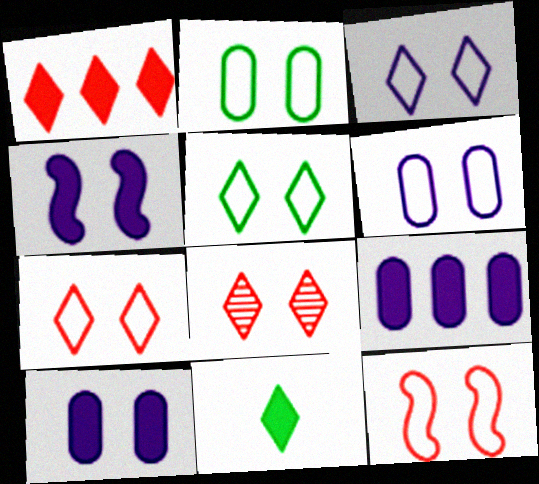[[2, 3, 12], 
[2, 4, 8], 
[3, 5, 7], 
[5, 6, 12]]